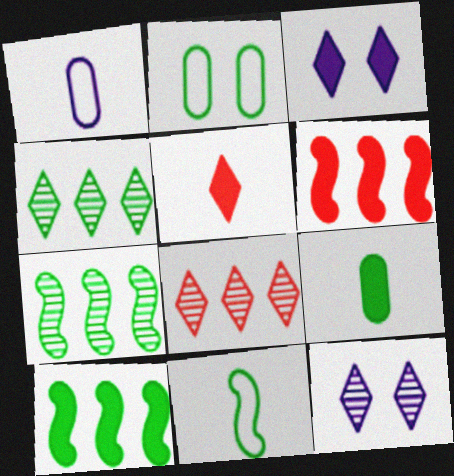[[3, 6, 9]]